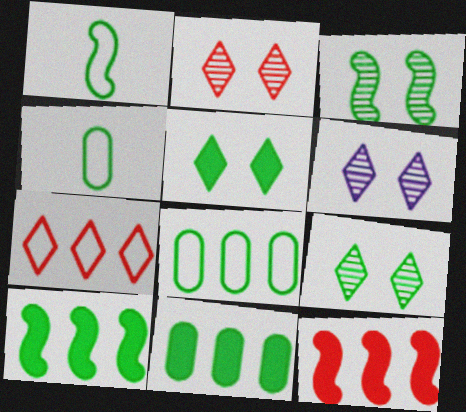[[1, 3, 10], 
[1, 9, 11], 
[2, 6, 9], 
[4, 6, 12], 
[4, 9, 10]]